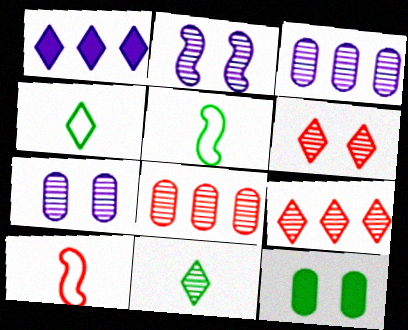[[1, 4, 6], 
[2, 8, 11]]